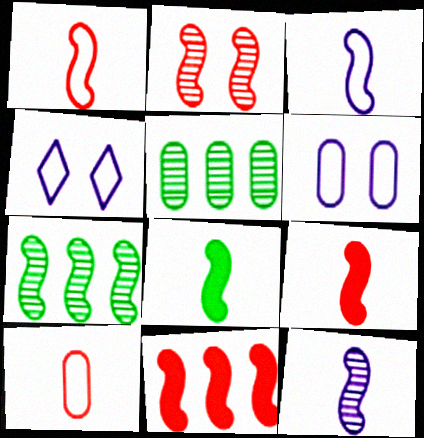[[1, 2, 11], 
[1, 8, 12], 
[2, 7, 12], 
[4, 5, 9]]